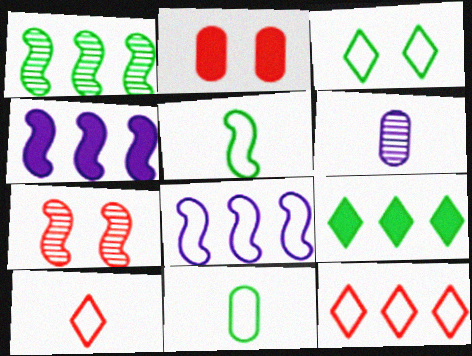[[4, 5, 7]]